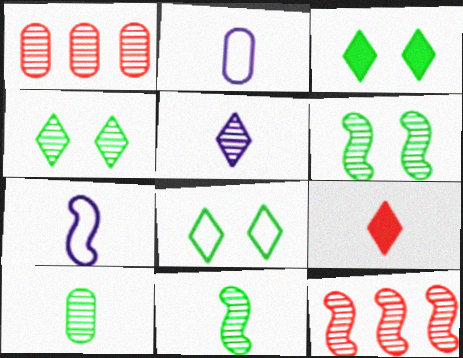[[1, 3, 7], 
[1, 5, 6], 
[2, 3, 12], 
[2, 9, 11], 
[3, 4, 8], 
[7, 9, 10]]